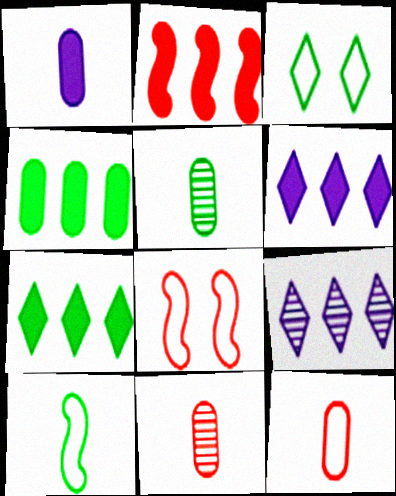[[1, 5, 12], 
[2, 4, 6], 
[5, 6, 8]]